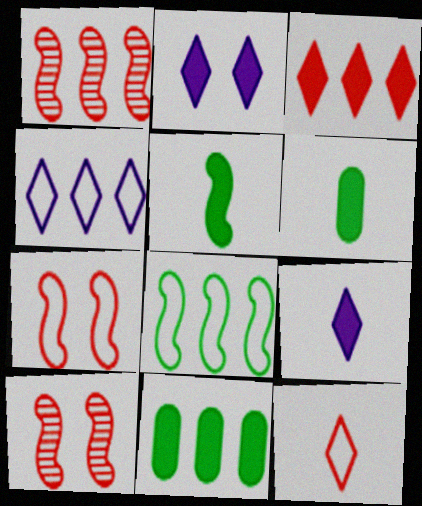[[1, 4, 11], 
[4, 6, 10]]